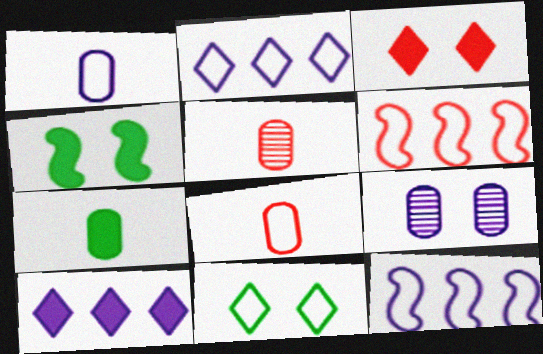[[1, 5, 7], 
[1, 6, 11], 
[2, 4, 5], 
[3, 5, 6], 
[8, 11, 12]]